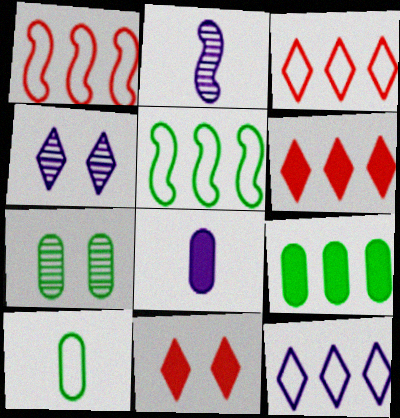[[7, 9, 10]]